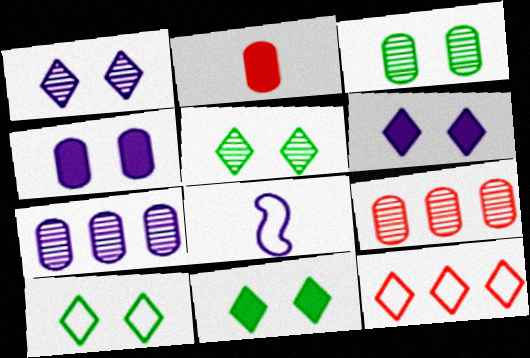[[5, 10, 11], 
[6, 7, 8], 
[8, 9, 11]]